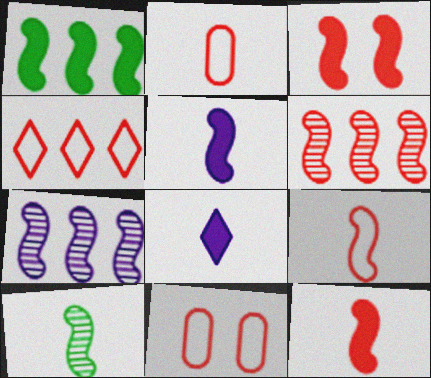[[1, 3, 5], 
[2, 8, 10], 
[3, 6, 9], 
[4, 9, 11], 
[5, 9, 10]]